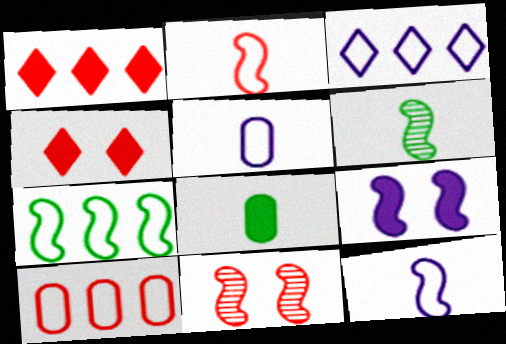[[1, 8, 9], 
[3, 7, 10], 
[3, 8, 11]]